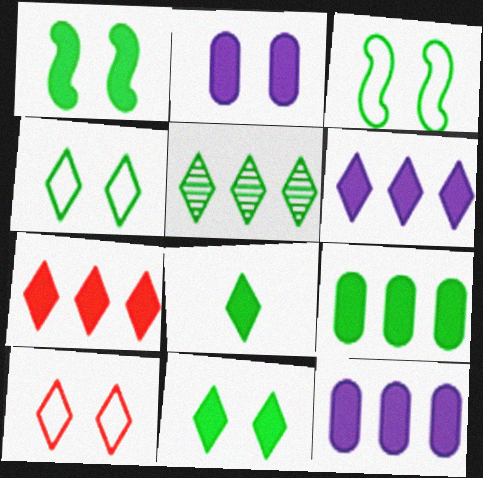[[1, 8, 9], 
[4, 5, 8]]